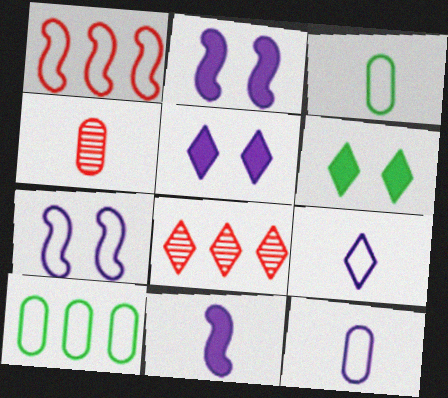[[2, 3, 8], 
[6, 8, 9]]